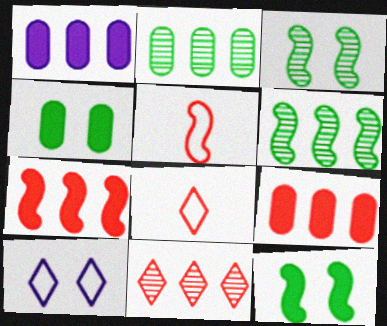[[1, 3, 8]]